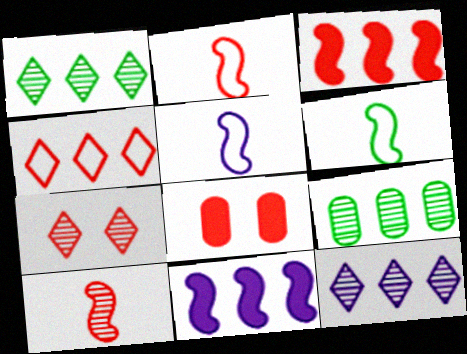[[1, 5, 8], 
[2, 5, 6], 
[4, 8, 10], 
[4, 9, 11], 
[6, 8, 12]]